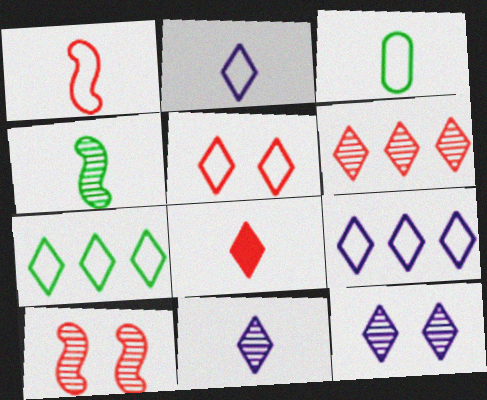[[1, 2, 3], 
[2, 5, 7], 
[5, 6, 8], 
[7, 8, 12]]